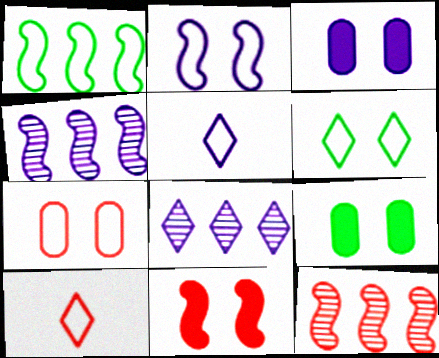[[1, 5, 7], 
[2, 6, 7], 
[3, 4, 5], 
[4, 9, 10], 
[5, 9, 12]]